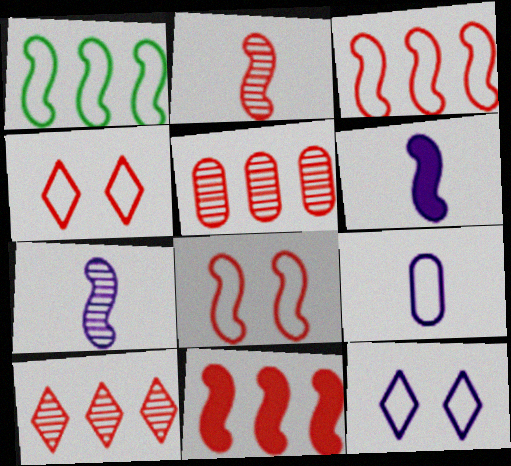[[1, 4, 9], 
[2, 8, 11]]